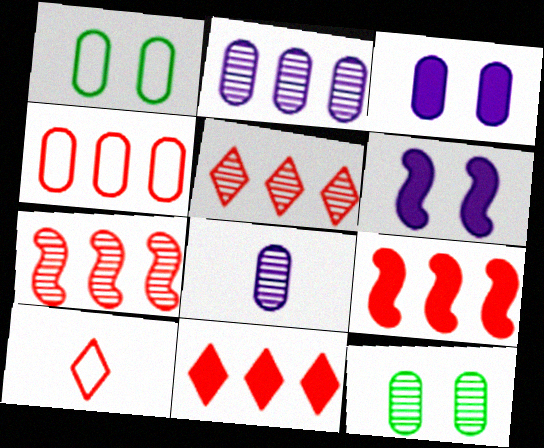[[4, 5, 9], 
[4, 7, 11]]